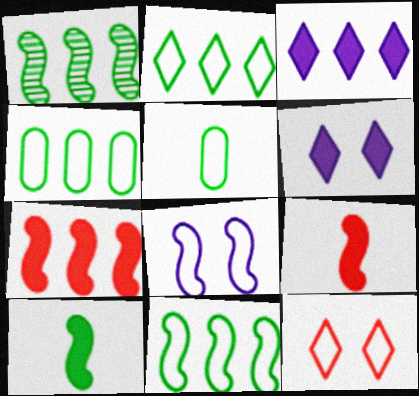[[1, 8, 9], 
[2, 4, 11]]